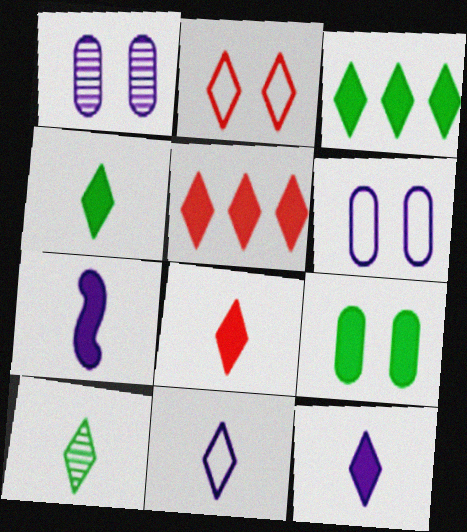[[4, 8, 12], 
[5, 7, 9], 
[8, 10, 11]]